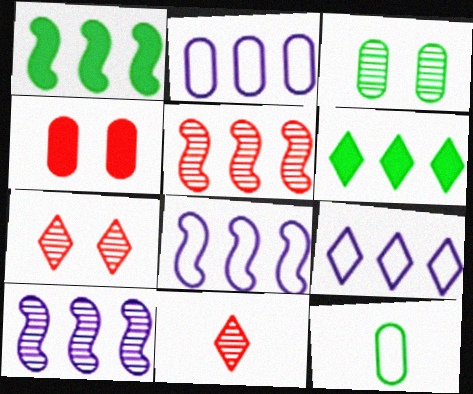[[1, 5, 8], 
[2, 5, 6], 
[2, 8, 9], 
[3, 10, 11]]